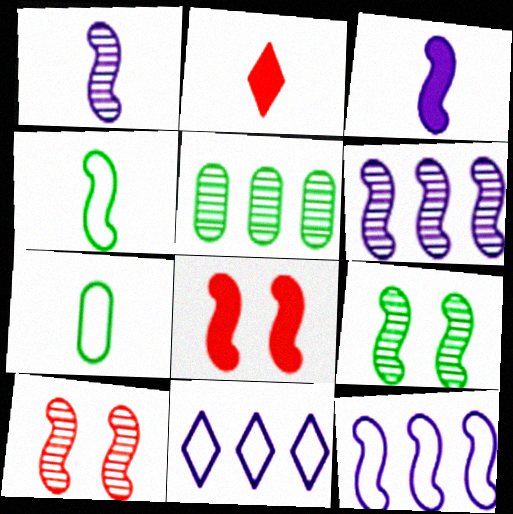[[1, 2, 7], 
[4, 6, 8]]